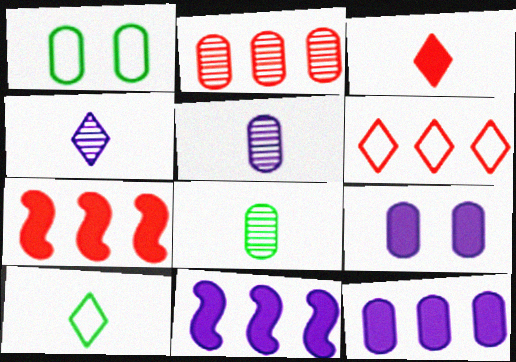[[1, 4, 7], 
[2, 6, 7], 
[3, 4, 10]]